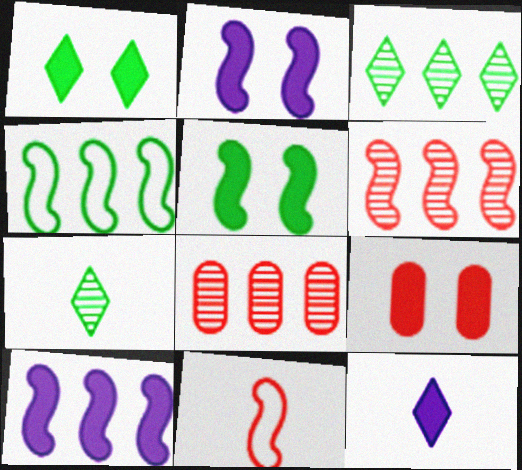[[1, 2, 9], 
[4, 6, 10]]